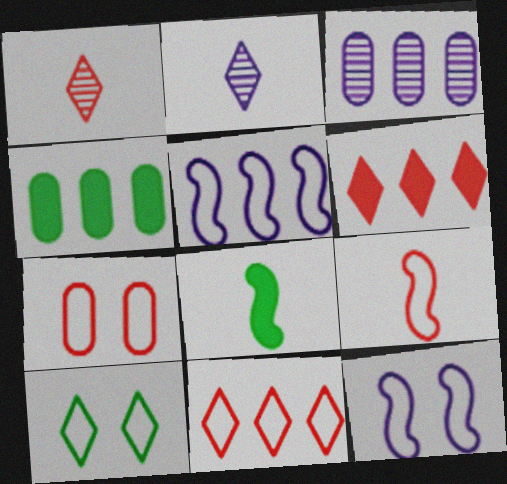[[1, 4, 12], 
[2, 6, 10], 
[7, 9, 11], 
[7, 10, 12]]